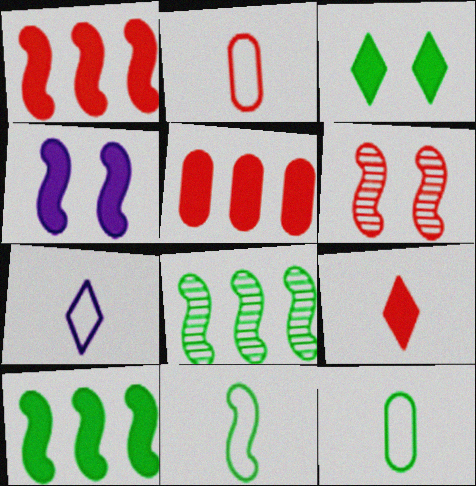[[2, 7, 11], 
[3, 8, 12]]